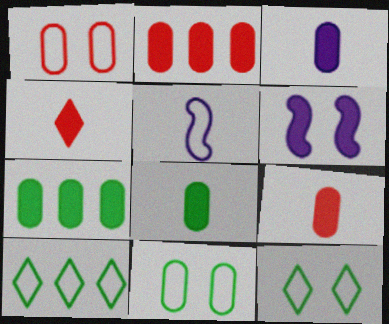[[1, 5, 10], 
[3, 8, 9], 
[4, 6, 7]]